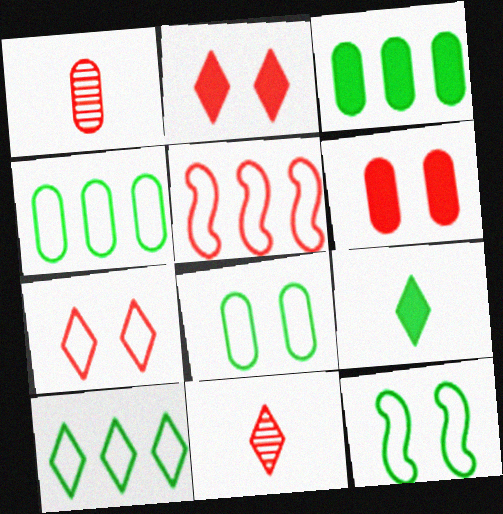[[1, 2, 5], 
[5, 6, 11]]